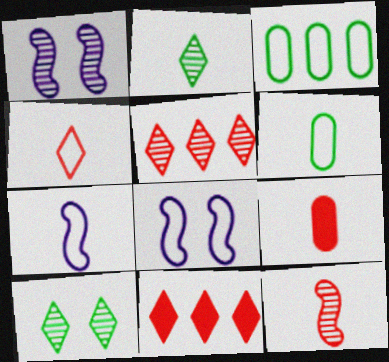[[1, 6, 11], 
[2, 7, 9], 
[3, 4, 8], 
[4, 6, 7], 
[4, 9, 12]]